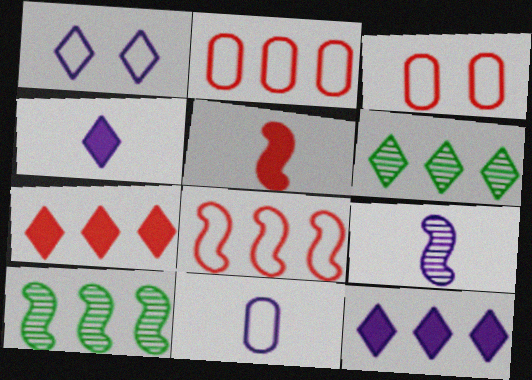[[2, 10, 12], 
[3, 4, 10], 
[4, 9, 11]]